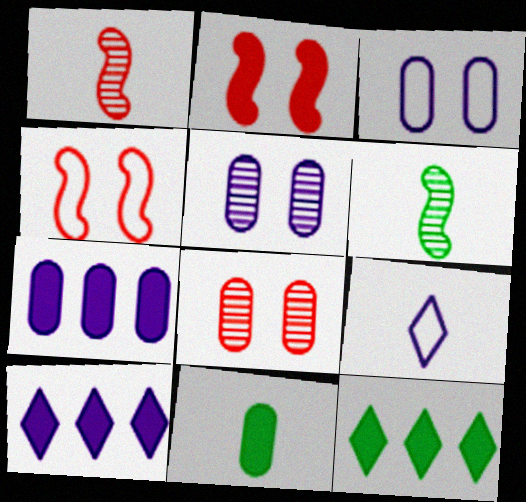[[1, 3, 12], 
[1, 9, 11], 
[2, 10, 11]]